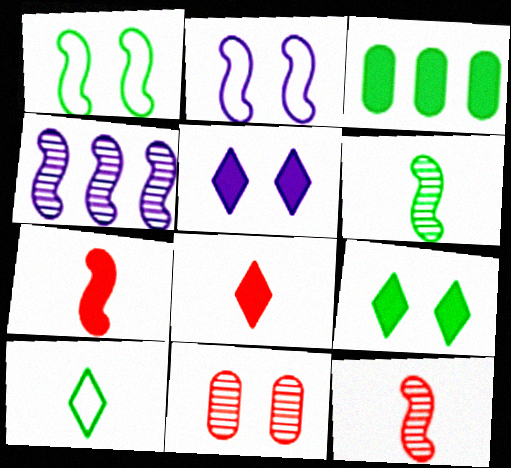[[1, 4, 7], 
[1, 5, 11], 
[2, 9, 11], 
[3, 5, 7]]